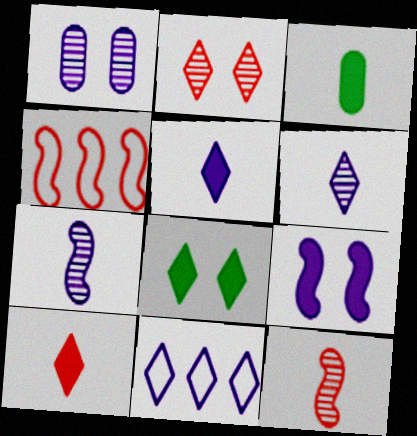[]